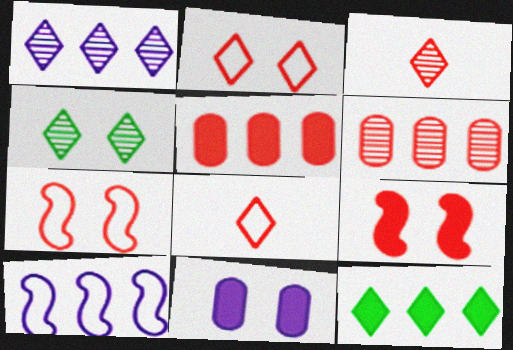[[1, 3, 4], 
[3, 5, 7], 
[4, 7, 11], 
[6, 8, 9], 
[6, 10, 12]]